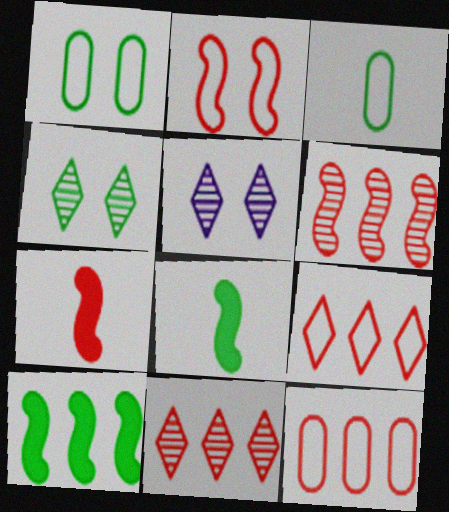[[2, 6, 7], 
[3, 4, 10], 
[5, 8, 12]]